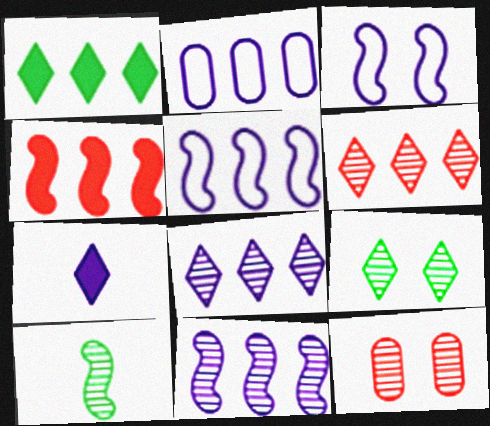[[3, 4, 10], 
[8, 10, 12]]